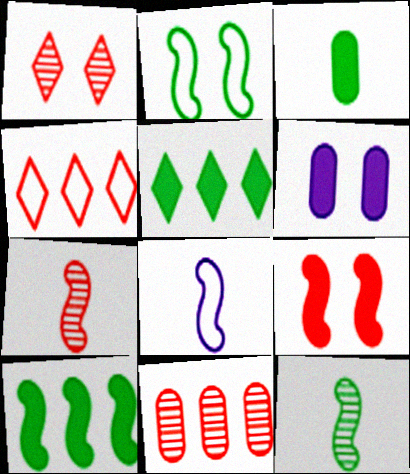[[1, 2, 6], 
[1, 7, 11], 
[2, 10, 12], 
[4, 6, 12]]